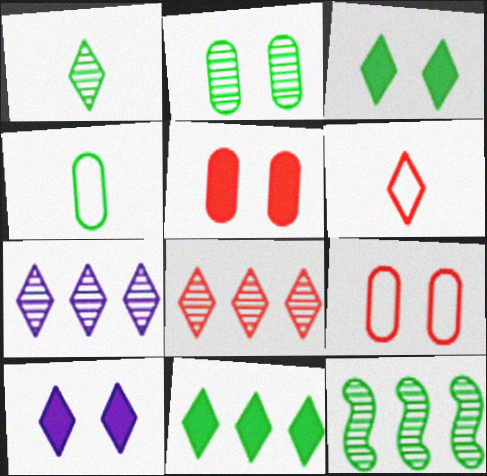[[1, 2, 12], 
[3, 4, 12], 
[3, 6, 7]]